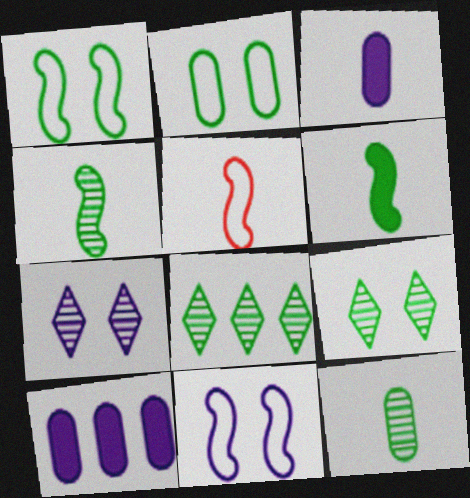[[2, 6, 8], 
[5, 9, 10]]